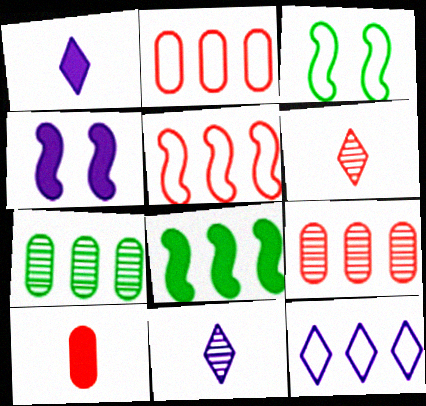[[1, 3, 9], 
[8, 9, 12]]